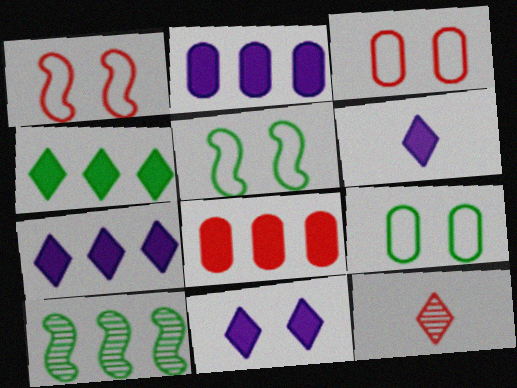[[1, 8, 12], 
[2, 5, 12], 
[3, 6, 10], 
[6, 7, 11]]